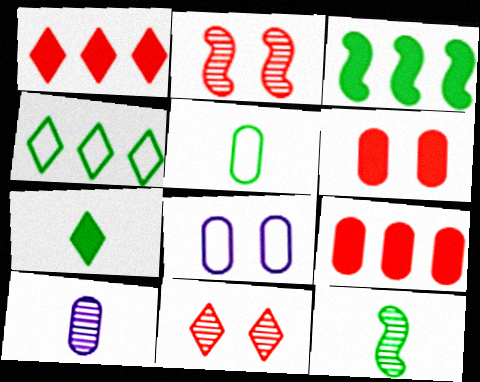[[1, 8, 12], 
[5, 7, 12]]